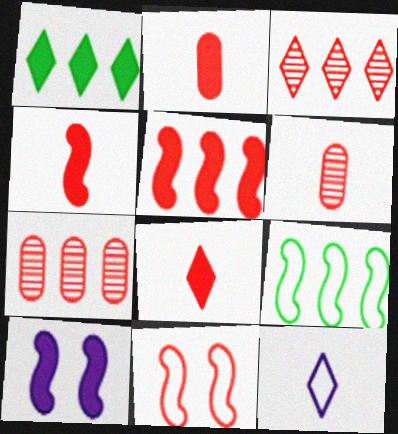[[1, 2, 10], 
[2, 3, 11], 
[2, 4, 8], 
[7, 8, 11]]